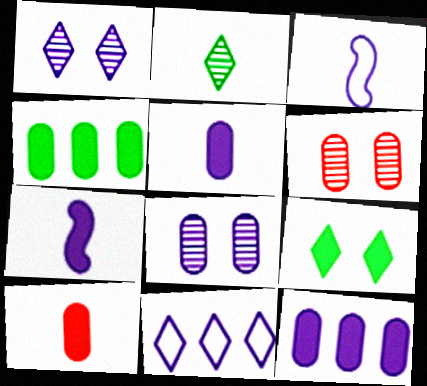[[1, 3, 12], 
[2, 3, 10], 
[7, 8, 11]]